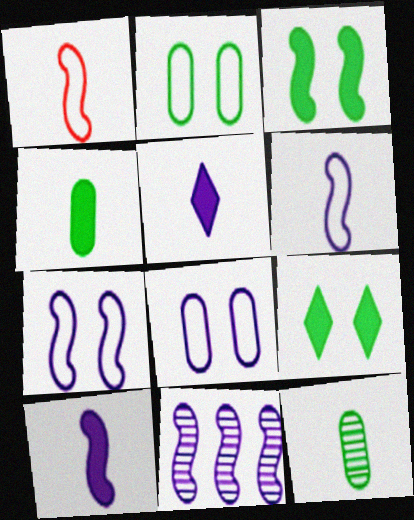[[1, 3, 11], 
[1, 5, 12], 
[5, 8, 11], 
[7, 10, 11]]